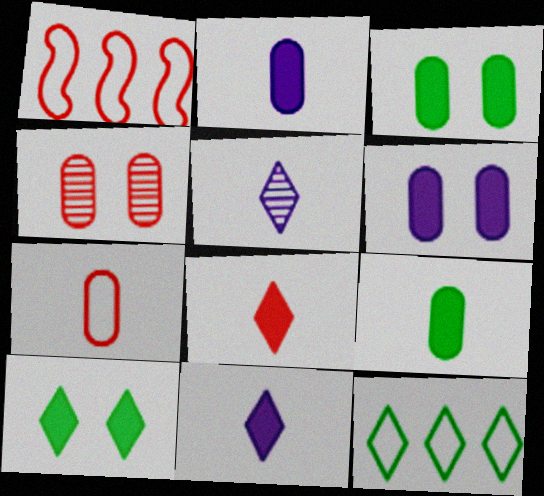[[1, 3, 5], 
[1, 4, 8]]